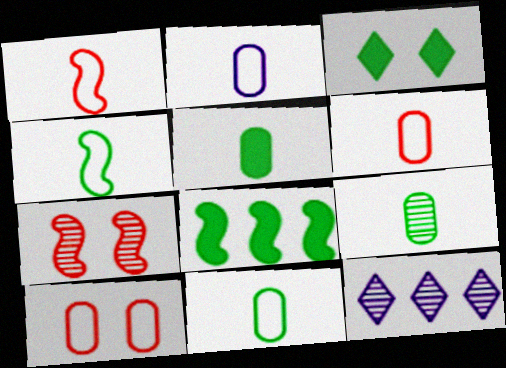[[2, 6, 11], 
[3, 5, 8], 
[5, 9, 11], 
[7, 9, 12]]